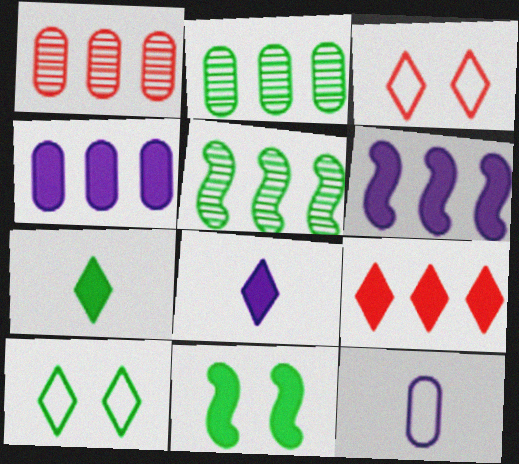[]